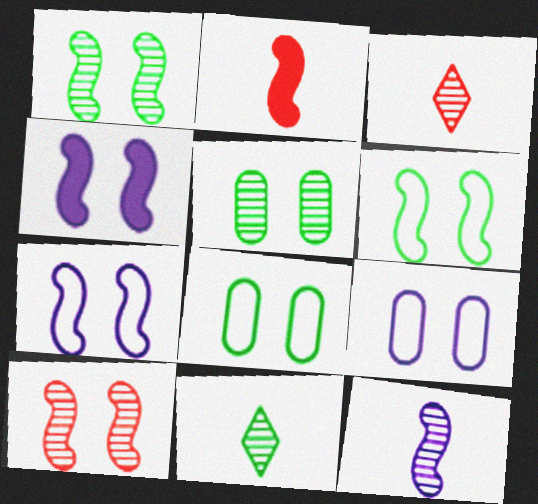[[4, 6, 10]]